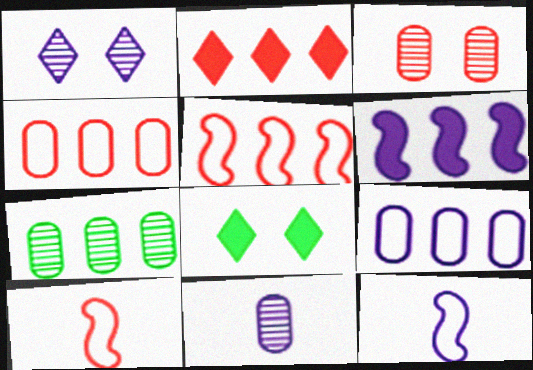[[2, 3, 10], 
[3, 7, 11], 
[5, 8, 11]]